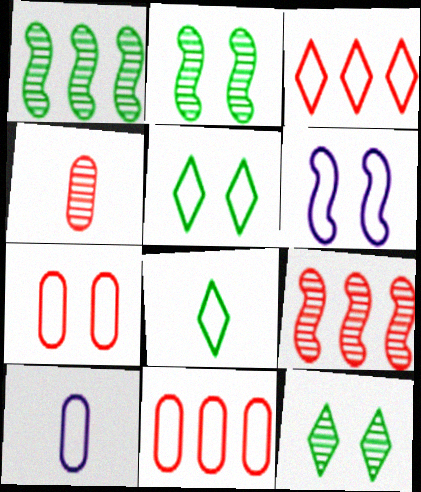[[5, 6, 7], 
[6, 8, 11]]